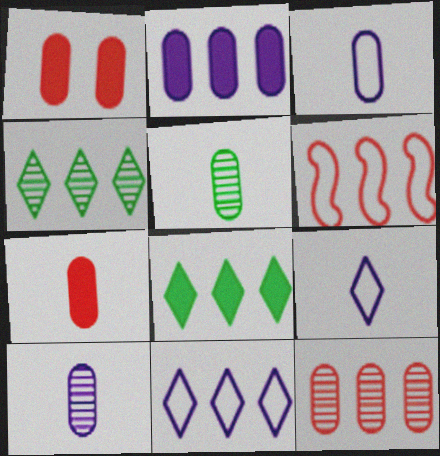[[2, 4, 6], 
[3, 5, 7]]